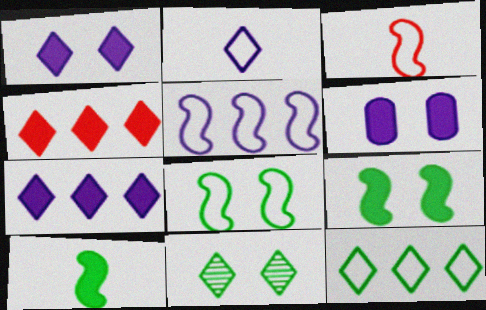[[2, 4, 11], 
[3, 5, 8], 
[4, 6, 10]]